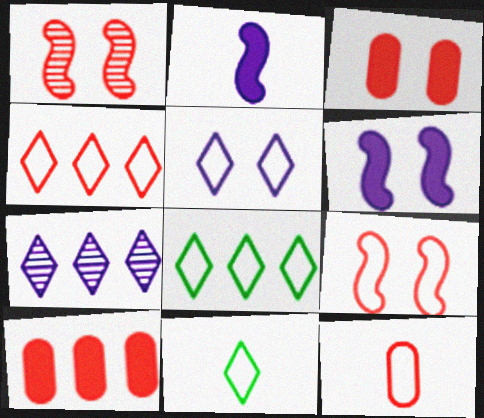[[4, 5, 11], 
[4, 9, 12]]